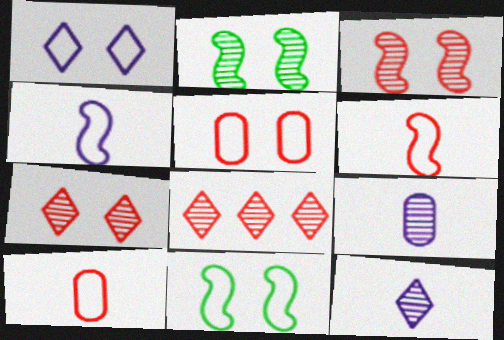[[1, 5, 11], 
[2, 8, 9]]